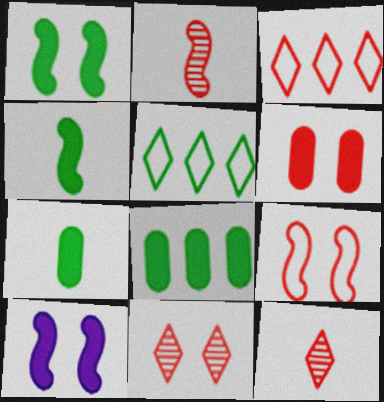[[2, 3, 6], 
[6, 9, 11]]